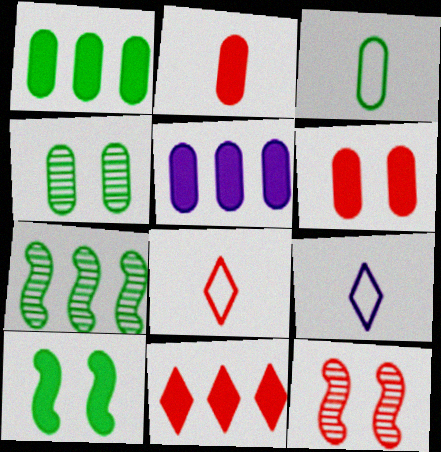[[1, 3, 4], 
[1, 9, 12], 
[6, 7, 9]]